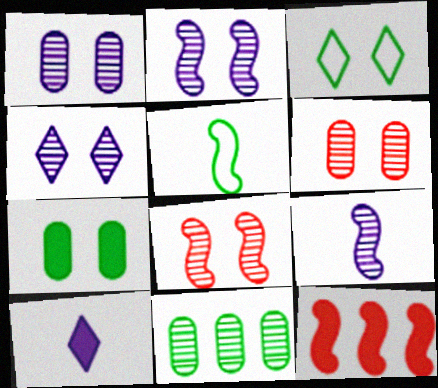[[1, 2, 4], 
[2, 5, 12], 
[7, 10, 12]]